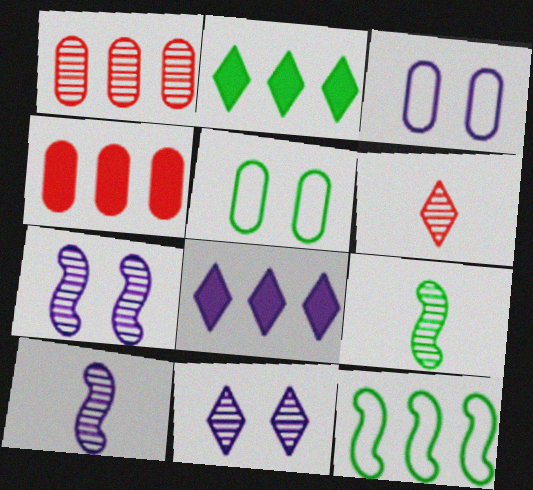[[1, 8, 12], 
[1, 9, 11], 
[2, 5, 9], 
[3, 8, 10]]